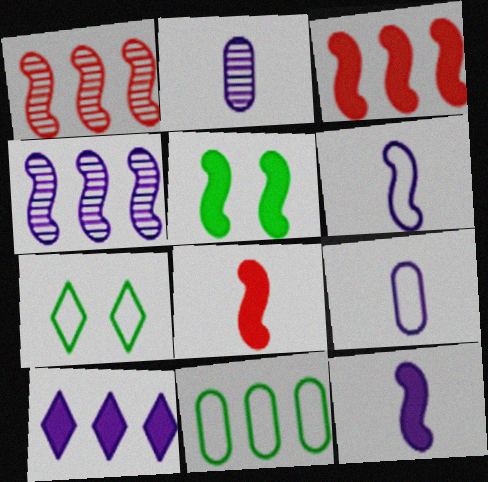[[1, 5, 6], 
[1, 10, 11], 
[2, 3, 7], 
[3, 5, 12]]